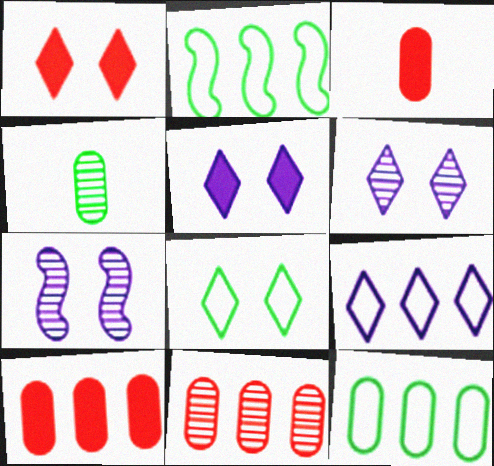[[1, 6, 8], 
[2, 3, 6]]